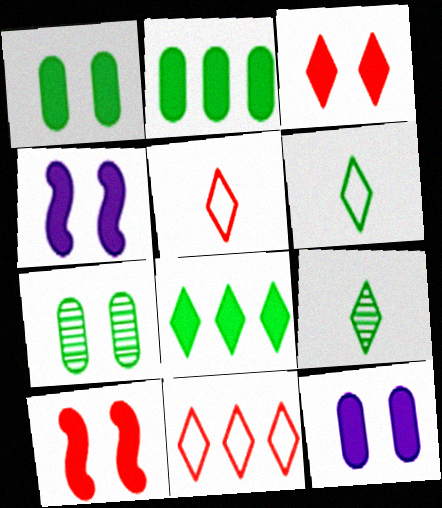[[1, 3, 4]]